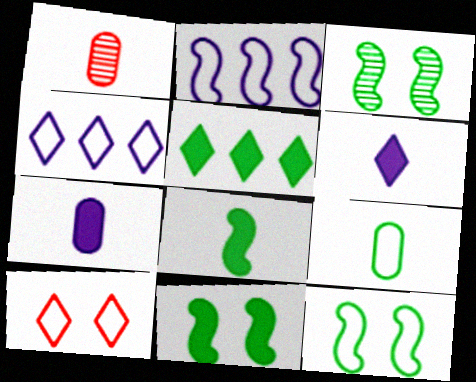[[1, 4, 11], 
[1, 7, 9], 
[2, 9, 10], 
[3, 5, 9], 
[3, 11, 12]]